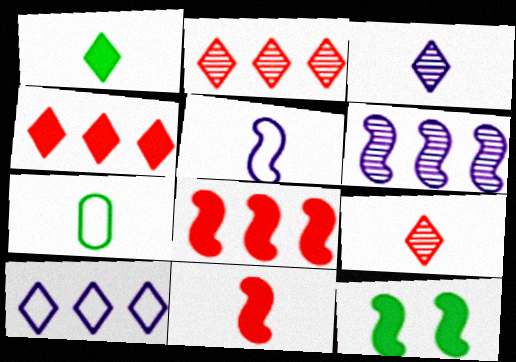[[3, 7, 11]]